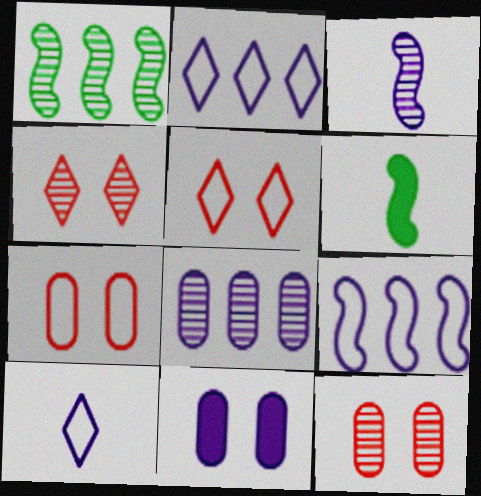[[2, 3, 11], 
[2, 6, 12], 
[5, 6, 8]]